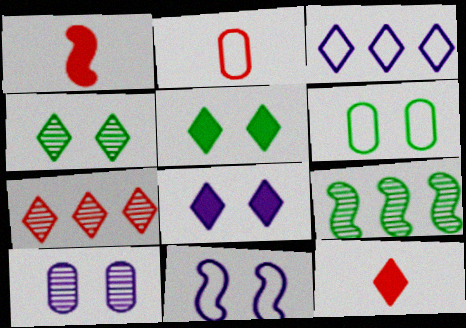[[1, 9, 11], 
[2, 8, 9], 
[3, 4, 12], 
[8, 10, 11]]